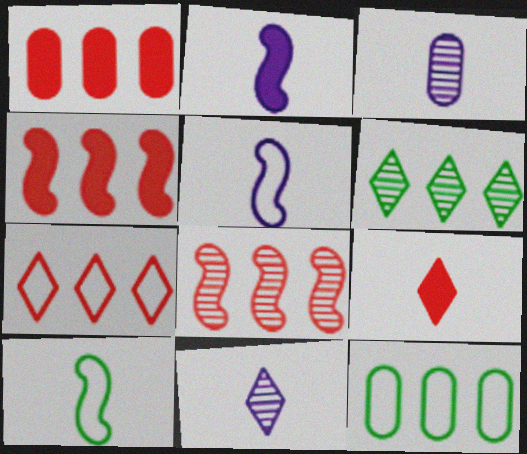[[1, 7, 8], 
[3, 9, 10]]